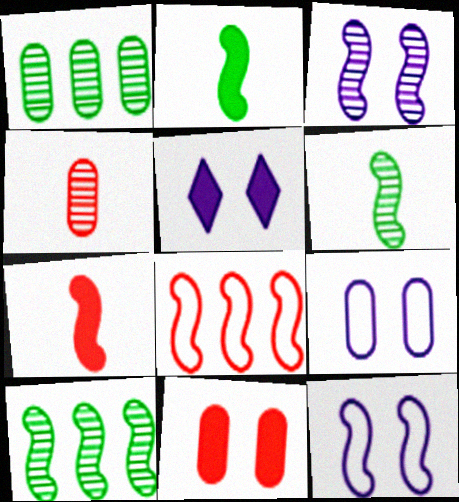[[2, 3, 8], 
[3, 5, 9], 
[7, 10, 12]]